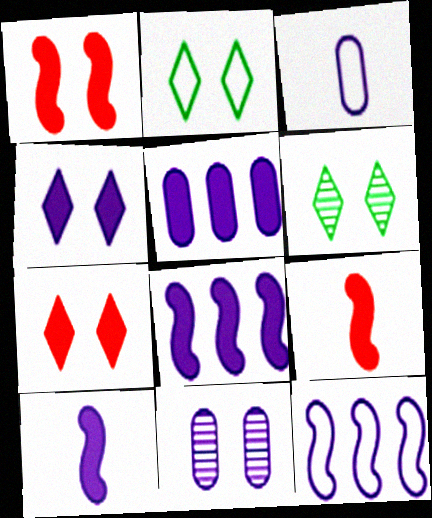[[1, 2, 11], 
[3, 5, 11], 
[4, 5, 10]]